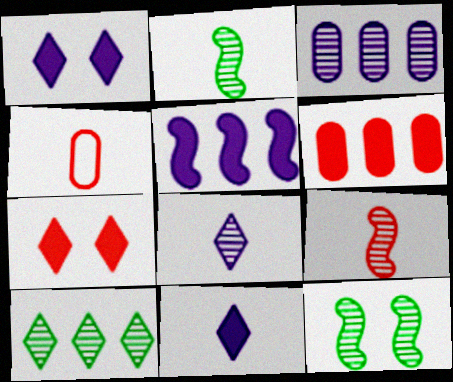[[2, 4, 11]]